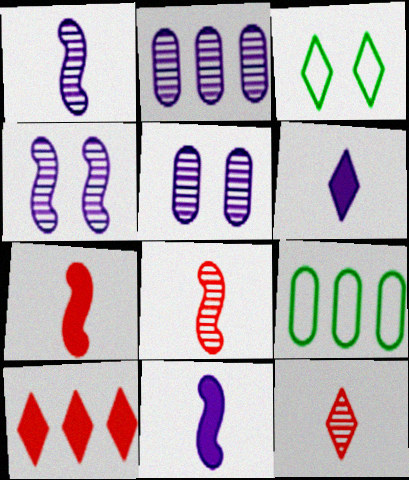[[2, 3, 7]]